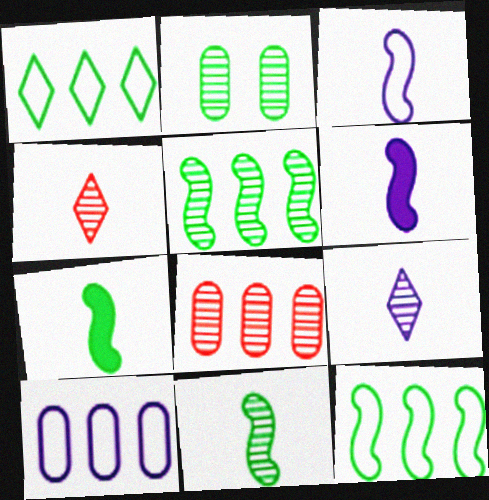[[1, 2, 7]]